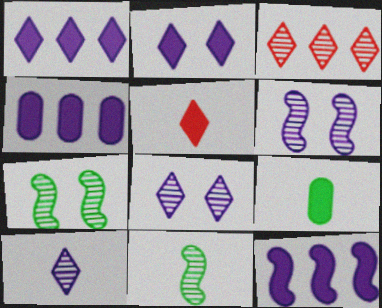[[1, 4, 12]]